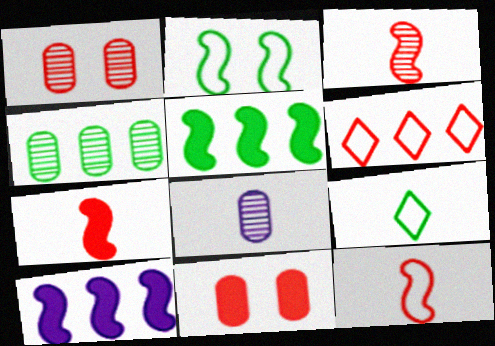[[1, 4, 8], 
[1, 6, 7], 
[1, 9, 10], 
[2, 3, 10], 
[3, 6, 11], 
[3, 7, 12], 
[4, 6, 10], 
[7, 8, 9]]